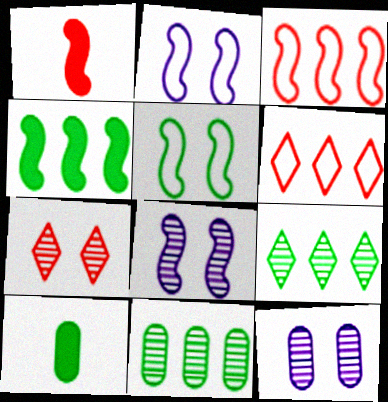[[5, 9, 10], 
[6, 8, 10]]